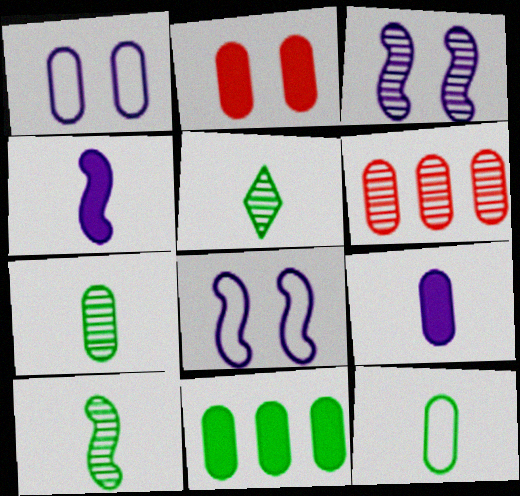[[2, 9, 11], 
[3, 5, 6], 
[5, 7, 10]]